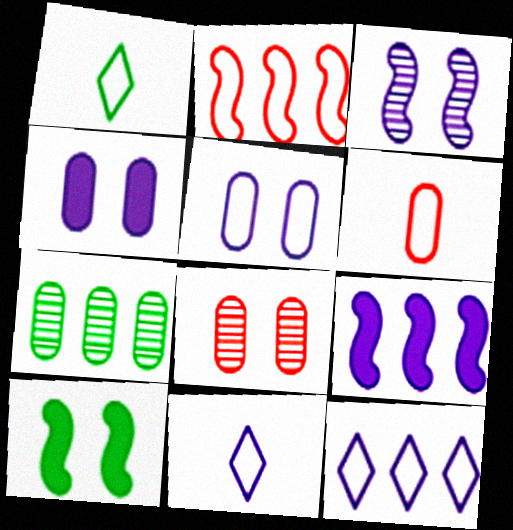[[1, 2, 5], 
[1, 7, 10], 
[1, 8, 9], 
[4, 6, 7]]